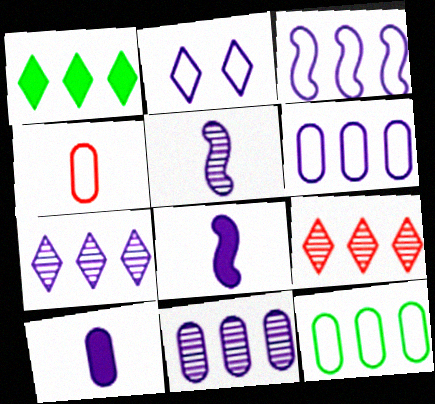[[2, 8, 11]]